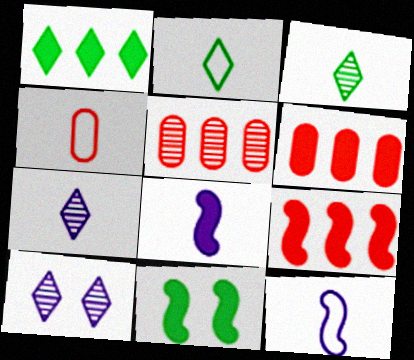[[2, 4, 12], 
[3, 4, 8], 
[8, 9, 11]]